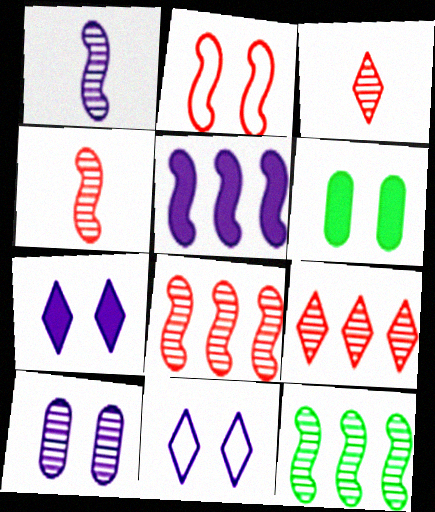[[3, 10, 12]]